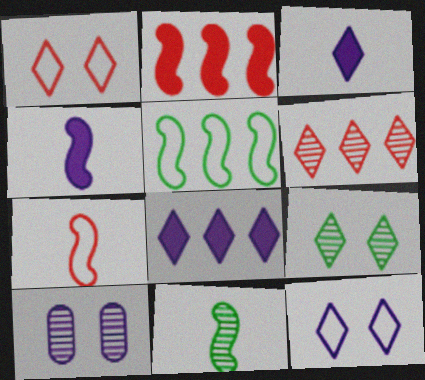[[4, 7, 11], 
[6, 10, 11]]